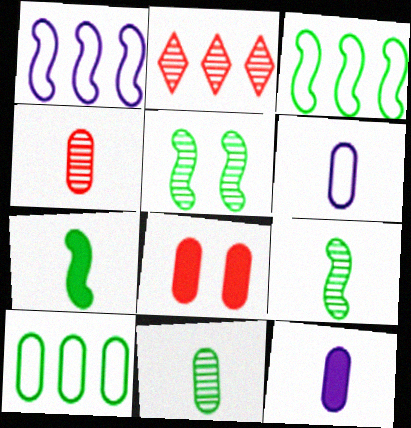[[3, 5, 7]]